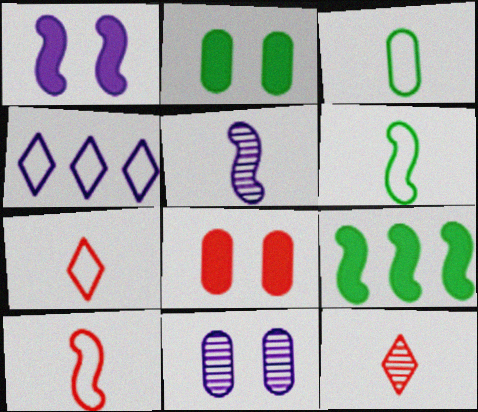[[7, 9, 11]]